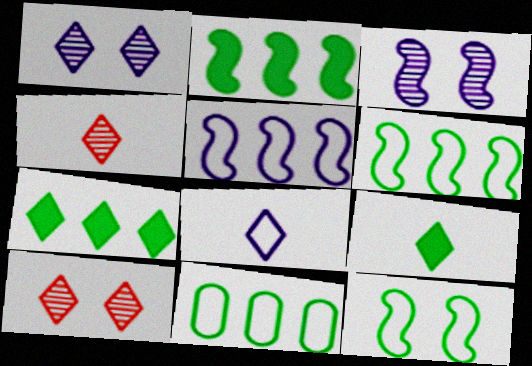[[4, 8, 9], 
[7, 8, 10]]